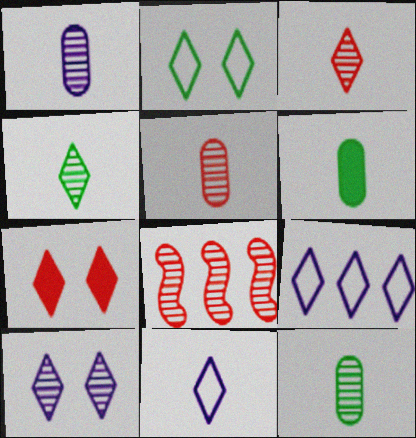[[1, 5, 12], 
[2, 7, 10], 
[4, 7, 9], 
[8, 10, 12]]